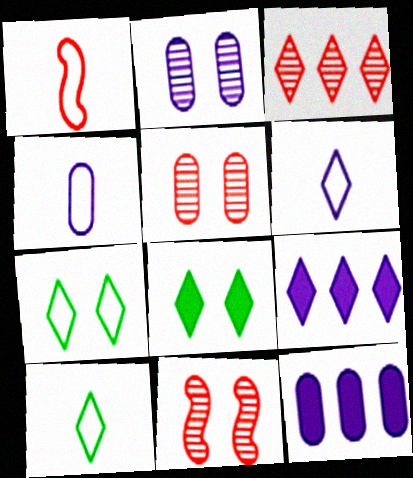[[1, 4, 10], 
[2, 4, 12], 
[3, 6, 8], 
[10, 11, 12]]